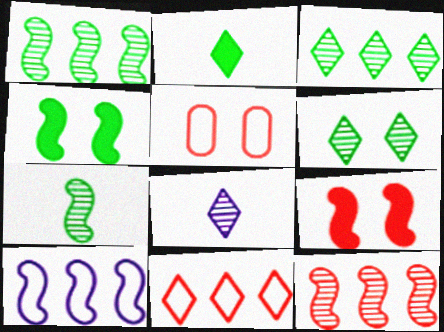[[7, 9, 10]]